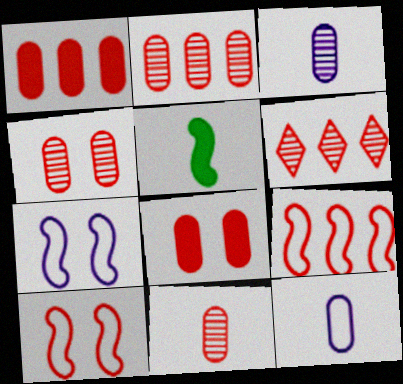[[1, 6, 9], 
[2, 4, 11]]